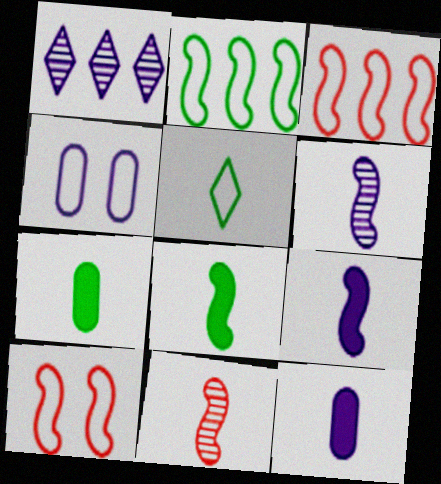[[1, 4, 9], 
[1, 7, 10], 
[3, 4, 5], 
[5, 11, 12]]